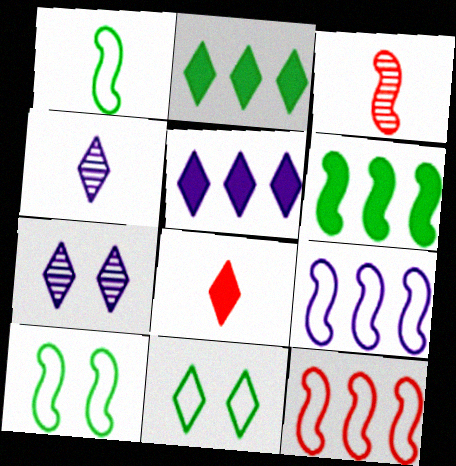[]